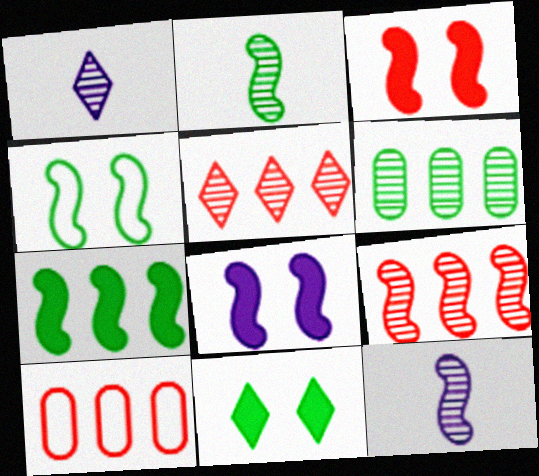[[2, 4, 7], 
[10, 11, 12]]